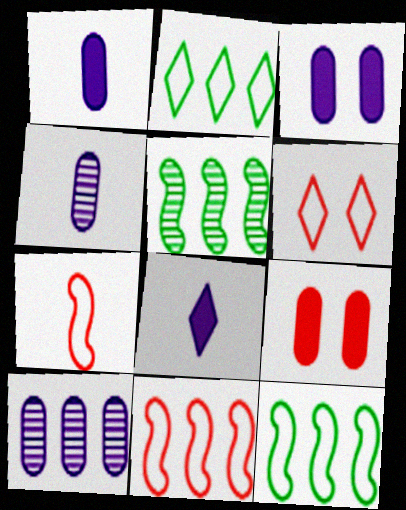[[1, 5, 6]]